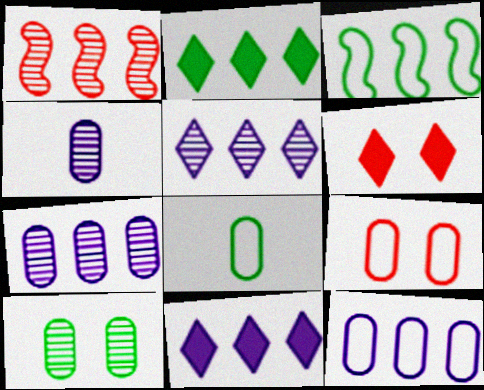[[1, 2, 12], 
[3, 4, 6], 
[8, 9, 12]]